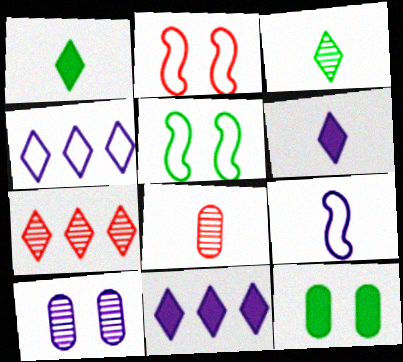[[1, 8, 9], 
[5, 8, 11], 
[7, 9, 12], 
[9, 10, 11]]